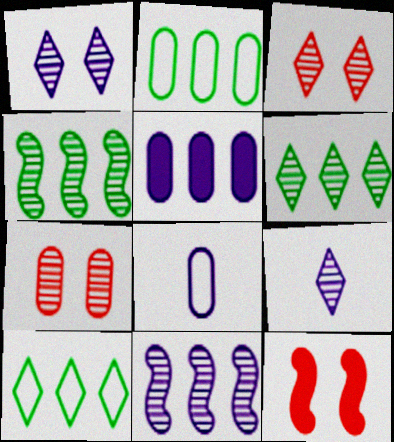[[2, 9, 12], 
[3, 6, 9], 
[4, 7, 9], 
[6, 8, 12]]